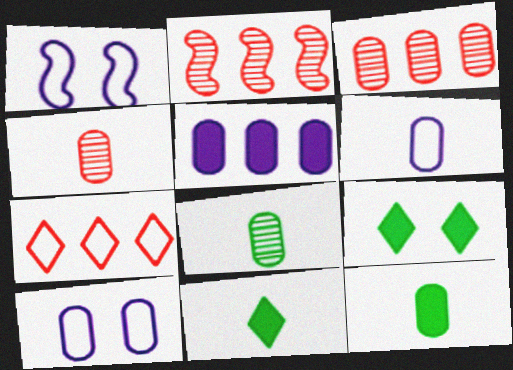[[1, 3, 11], 
[2, 6, 9], 
[2, 10, 11], 
[3, 10, 12], 
[4, 6, 12]]